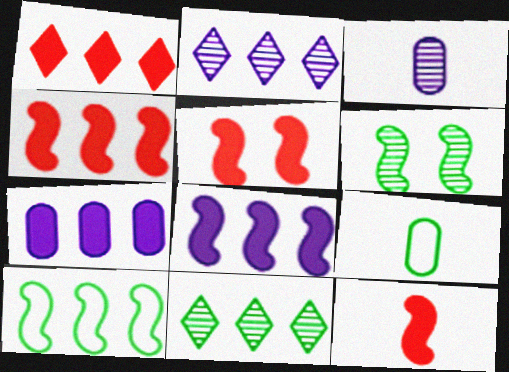[[2, 5, 9], 
[4, 5, 12]]